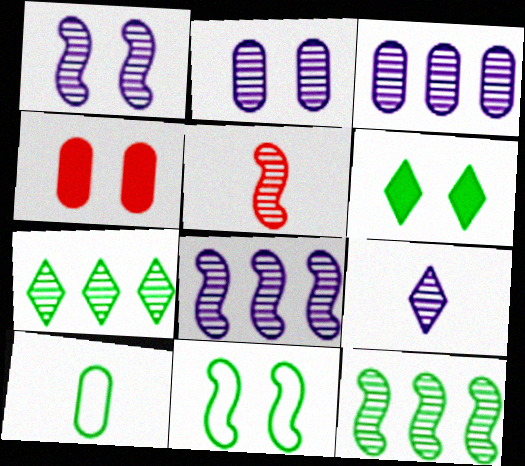[[1, 3, 9], 
[1, 5, 12], 
[2, 5, 7], 
[2, 8, 9], 
[3, 4, 10], 
[6, 10, 12]]